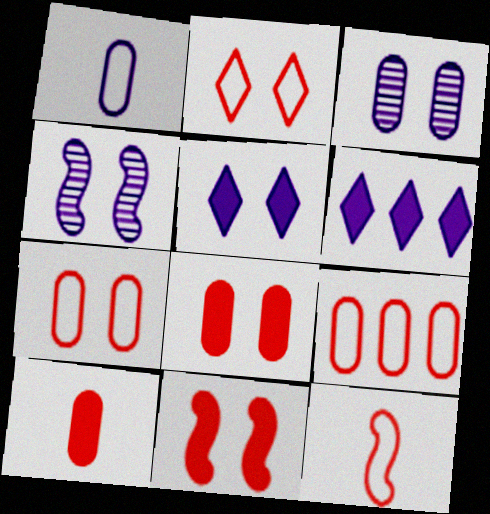[[1, 4, 6], 
[2, 9, 12]]